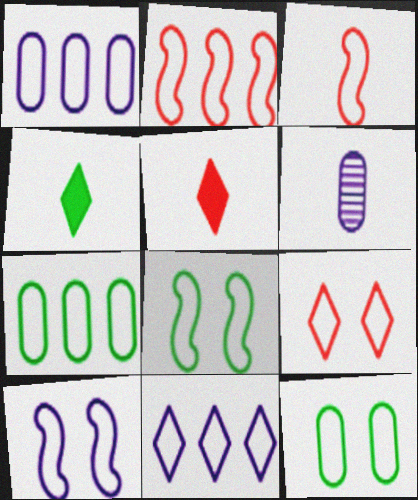[[2, 7, 11], 
[3, 4, 6], 
[3, 11, 12], 
[9, 10, 12]]